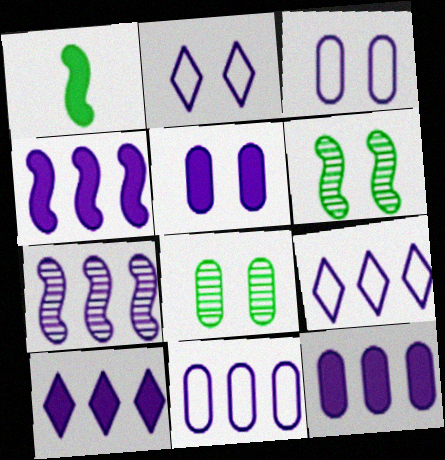[[4, 10, 12], 
[7, 9, 12], 
[7, 10, 11]]